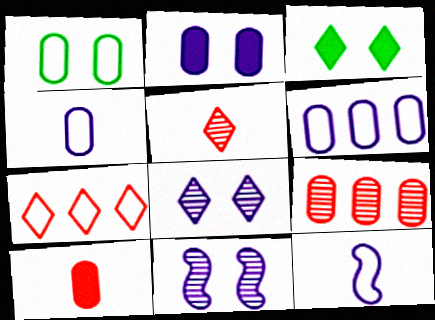[[1, 7, 12], 
[3, 9, 12]]